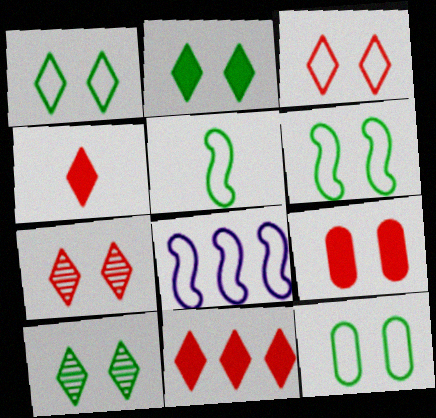[[1, 2, 10], 
[1, 6, 12]]